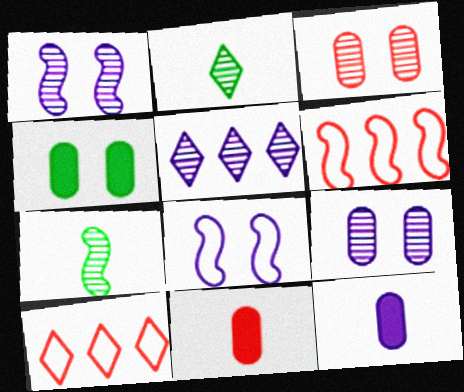[[3, 5, 7], 
[5, 8, 12]]